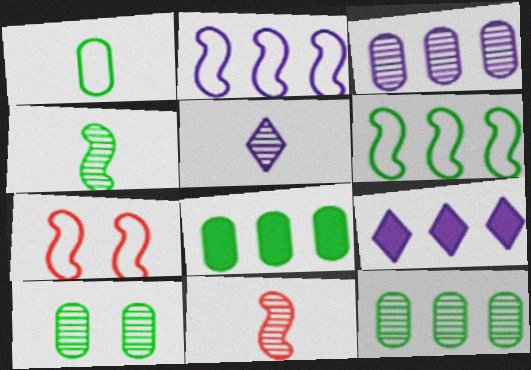[[1, 8, 10], 
[2, 3, 9], 
[5, 7, 8]]